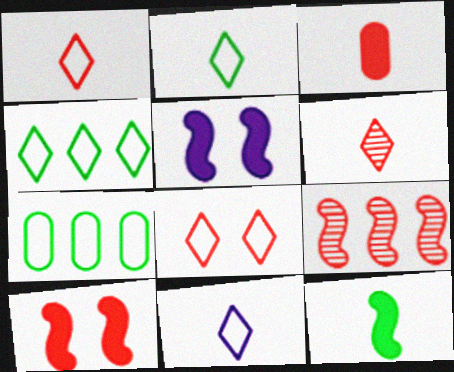[[1, 2, 11], 
[3, 8, 9], 
[4, 8, 11], 
[5, 6, 7]]